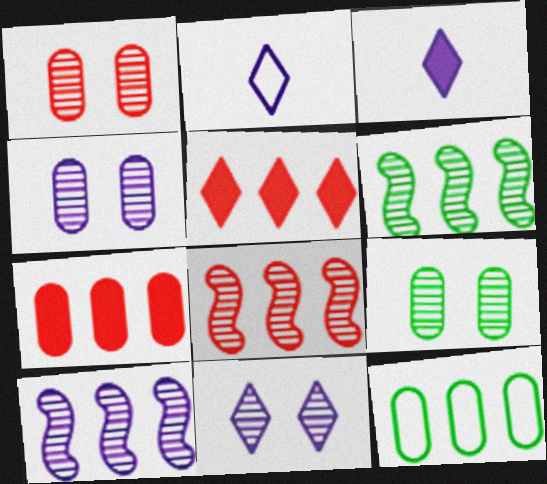[[1, 4, 9], 
[5, 10, 12], 
[6, 8, 10]]